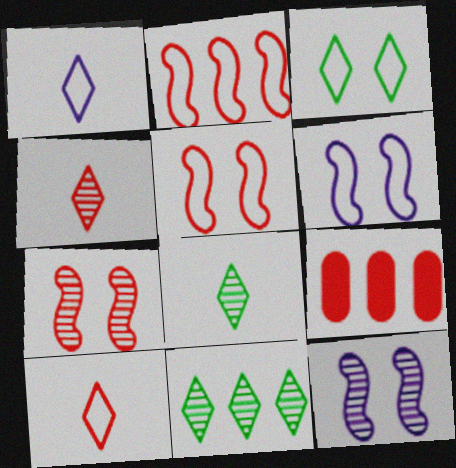[[4, 5, 9], 
[6, 8, 9], 
[7, 9, 10]]